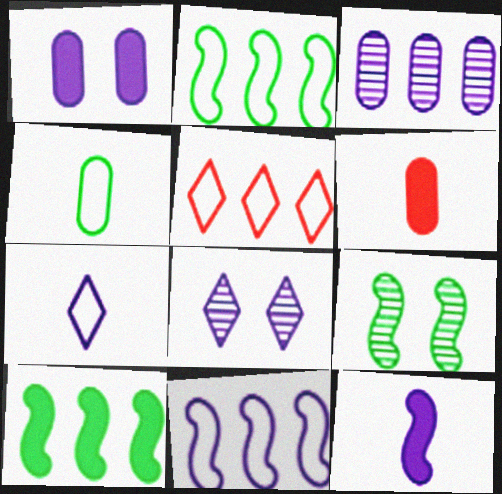[[2, 6, 8], 
[3, 5, 10]]